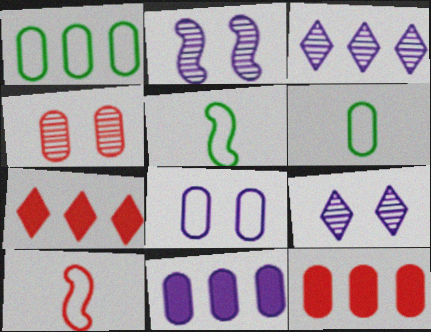[[2, 6, 7], 
[4, 6, 11], 
[4, 7, 10], 
[5, 9, 12]]